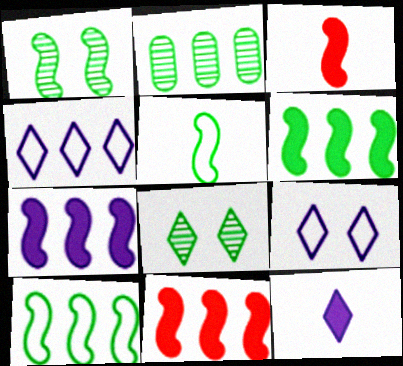[[1, 5, 6], 
[2, 3, 9], 
[2, 4, 11], 
[6, 7, 11]]